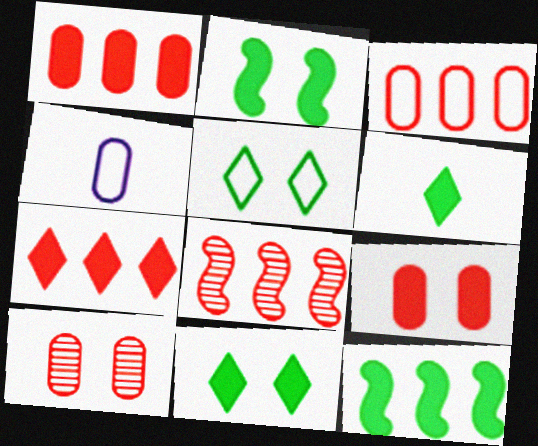[[3, 7, 8], 
[4, 8, 11]]